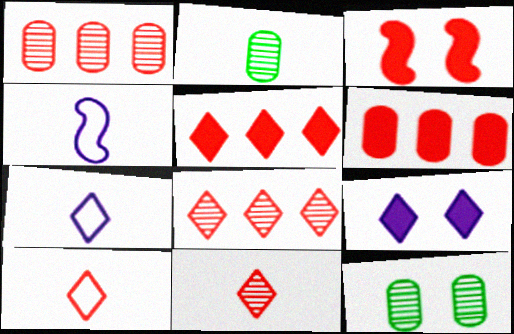[[1, 3, 10], 
[4, 5, 12]]